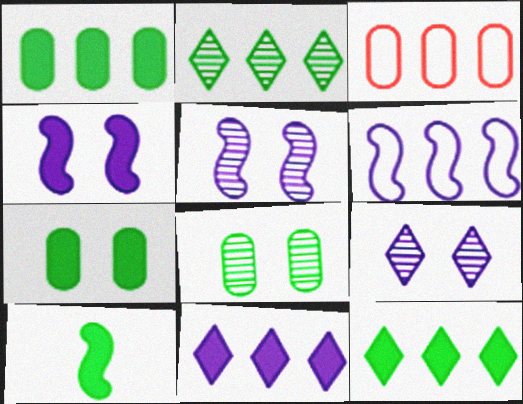[[3, 9, 10], 
[7, 10, 12]]